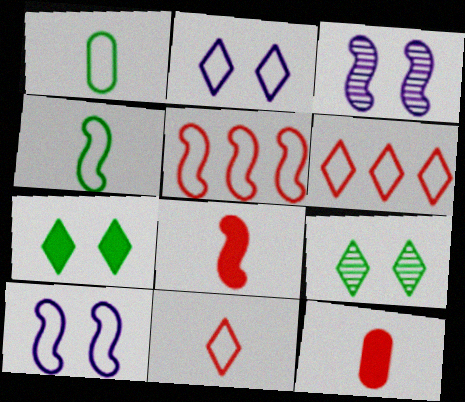[[1, 2, 5], 
[1, 6, 10], 
[4, 5, 10]]